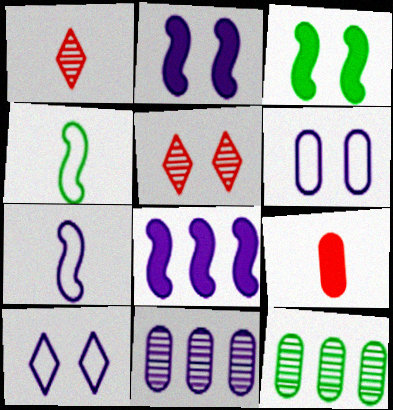[[3, 5, 6], 
[6, 9, 12]]